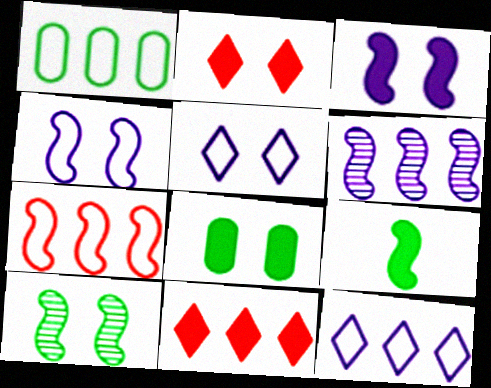[[1, 6, 11], 
[1, 7, 12], 
[2, 3, 8]]